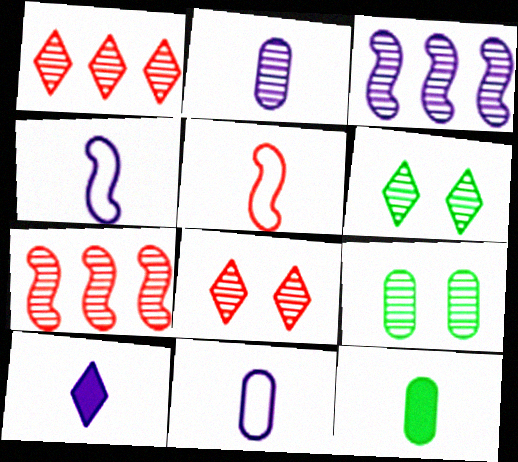[[2, 4, 10], 
[2, 6, 7]]